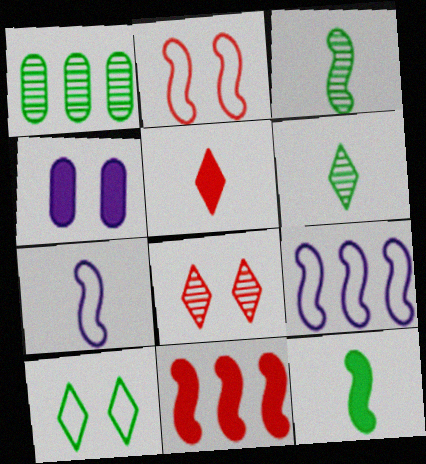[[1, 10, 12]]